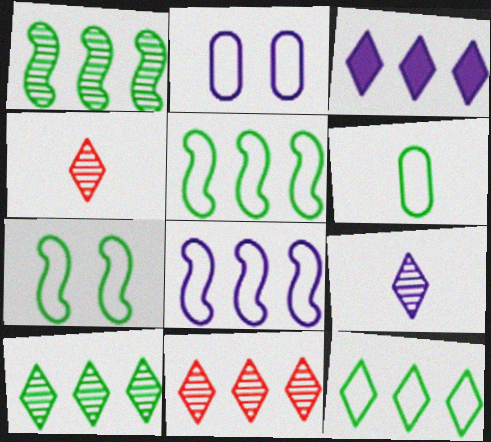[[3, 11, 12], 
[6, 7, 12]]